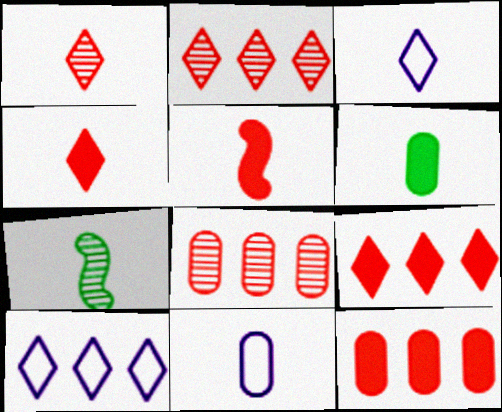[[4, 7, 11]]